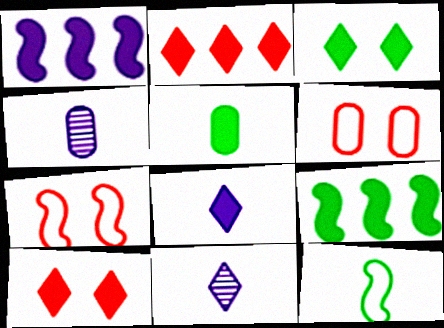[[1, 5, 10], 
[2, 3, 8], 
[3, 5, 9], 
[6, 9, 11]]